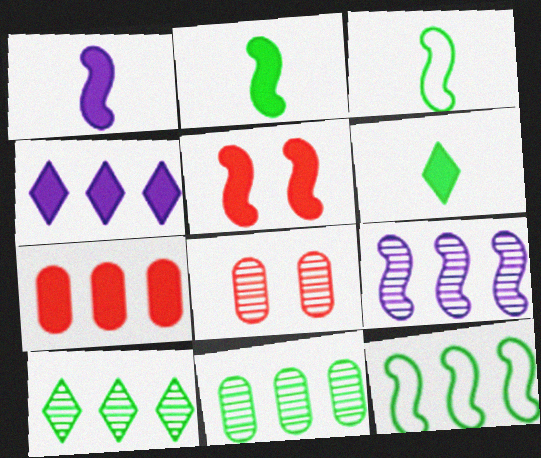[[3, 4, 8], 
[3, 5, 9]]